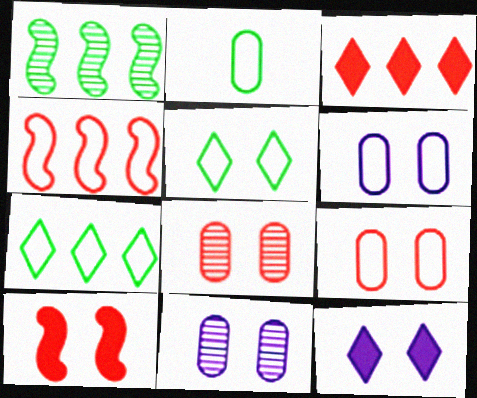[[5, 10, 11]]